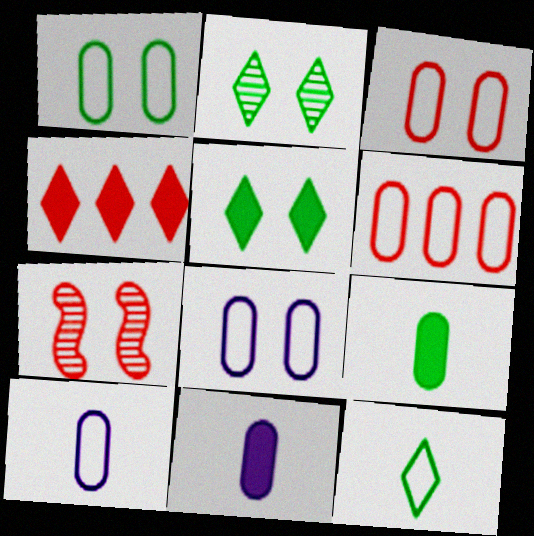[[1, 3, 8], 
[1, 6, 10], 
[5, 7, 8]]